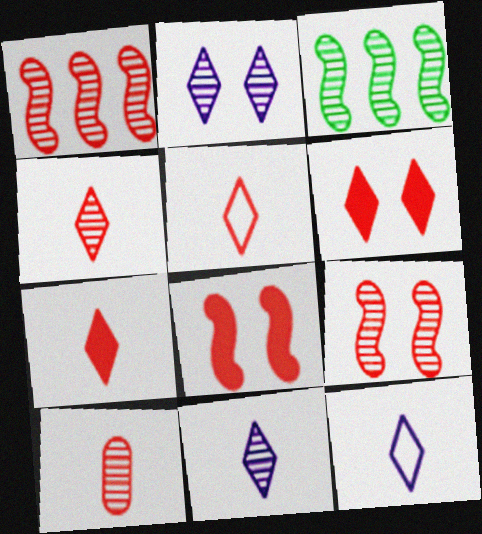[[2, 3, 10], 
[4, 5, 7]]